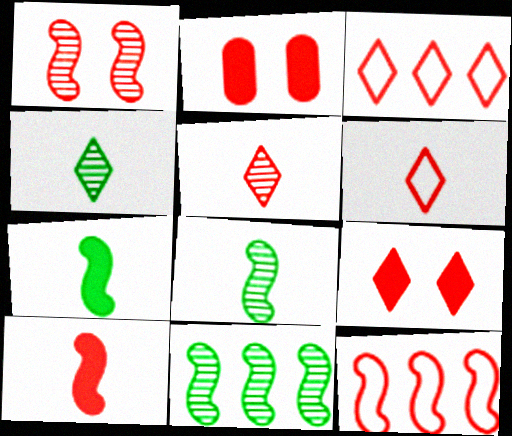[[1, 10, 12], 
[2, 5, 12], 
[3, 5, 9]]